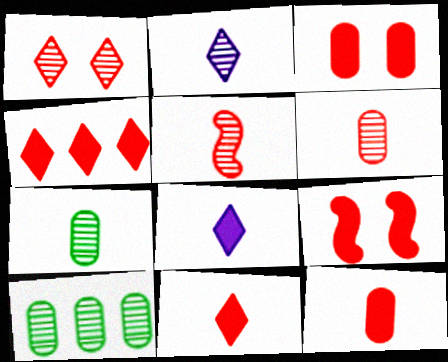[[2, 5, 7], 
[4, 9, 12]]